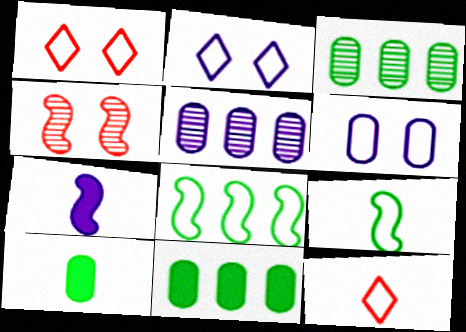[[1, 3, 7], 
[2, 5, 7], 
[4, 7, 8], 
[6, 8, 12]]